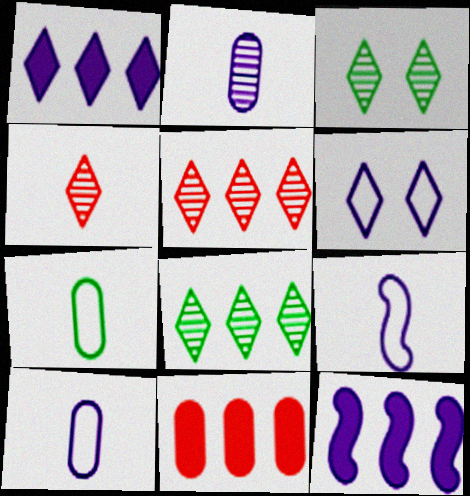[[2, 6, 12], 
[3, 9, 11]]